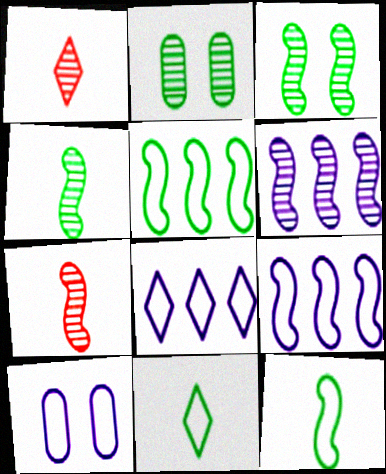[[1, 2, 6], 
[3, 6, 7]]